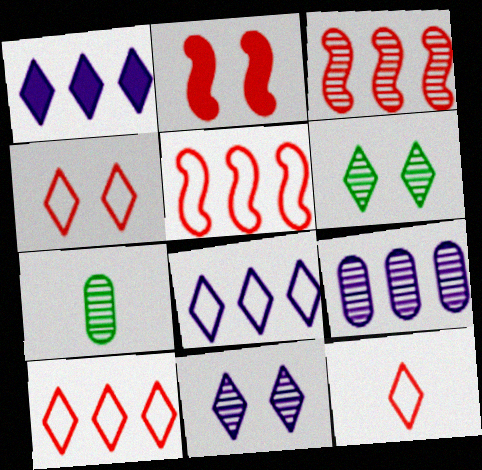[[1, 6, 12], 
[2, 7, 8], 
[3, 7, 11], 
[4, 10, 12]]